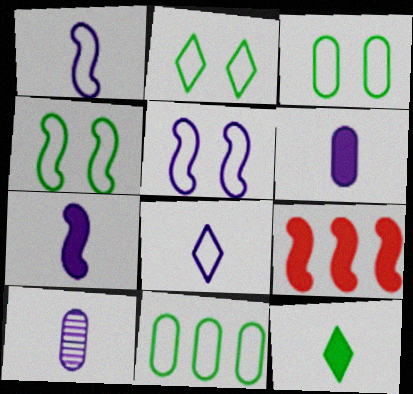[[2, 3, 4], 
[2, 9, 10], 
[7, 8, 10]]